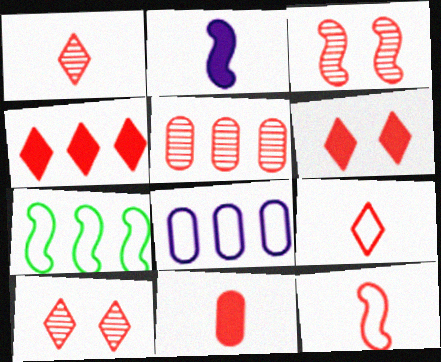[[1, 3, 5], 
[1, 11, 12], 
[2, 3, 7], 
[4, 9, 10], 
[5, 6, 12]]